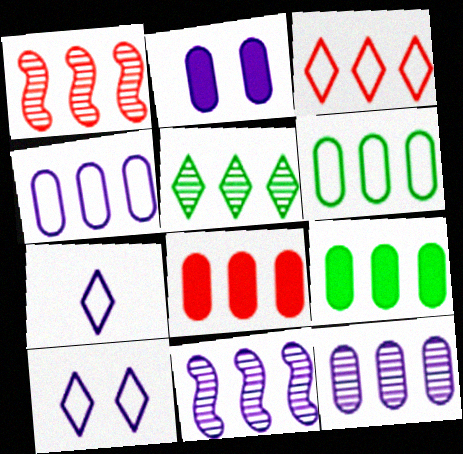[[1, 3, 8], 
[1, 5, 12], 
[2, 7, 11], 
[3, 9, 11], 
[6, 8, 12]]